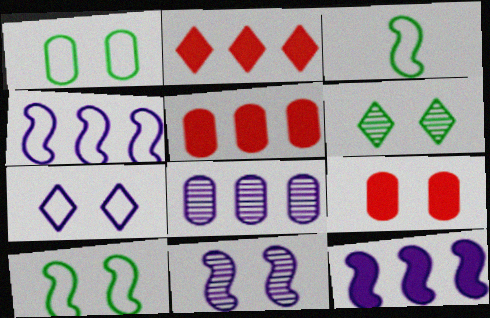[]